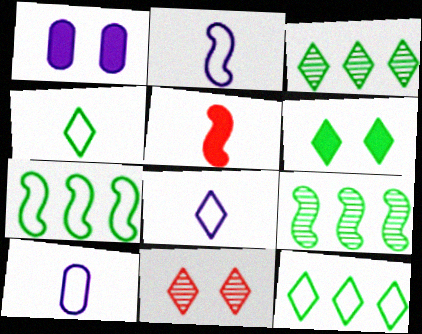[[2, 8, 10], 
[3, 4, 6]]